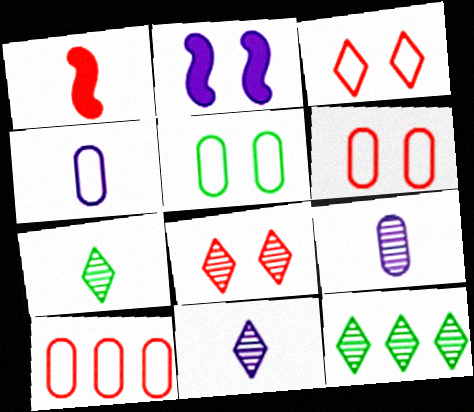[[1, 4, 7], 
[1, 8, 10], 
[2, 5, 8], 
[2, 7, 10], 
[4, 5, 10], 
[8, 11, 12]]